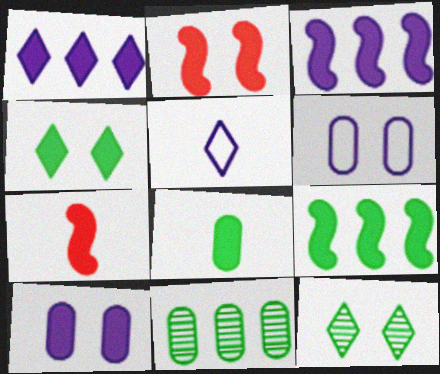[[1, 2, 8], 
[2, 4, 10], 
[2, 5, 11], 
[2, 6, 12], 
[4, 8, 9]]